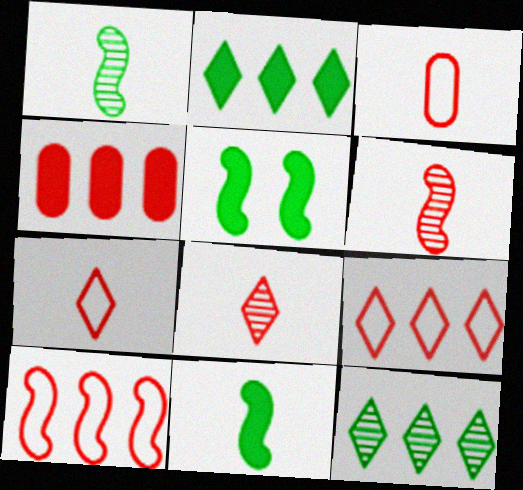[]